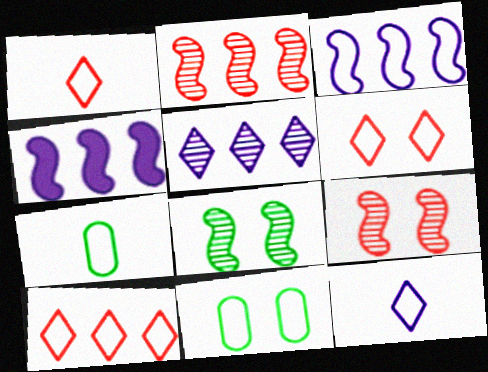[[1, 3, 11], 
[1, 6, 10], 
[3, 6, 7]]